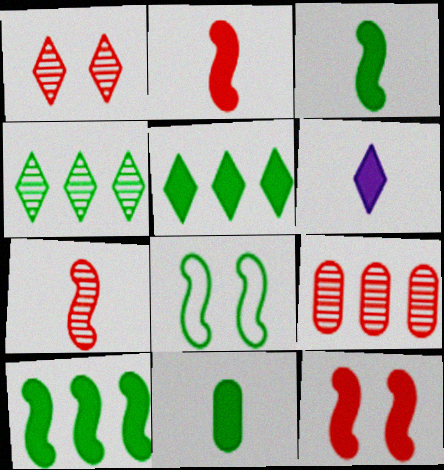[[1, 7, 9], 
[2, 6, 11], 
[4, 8, 11], 
[6, 8, 9]]